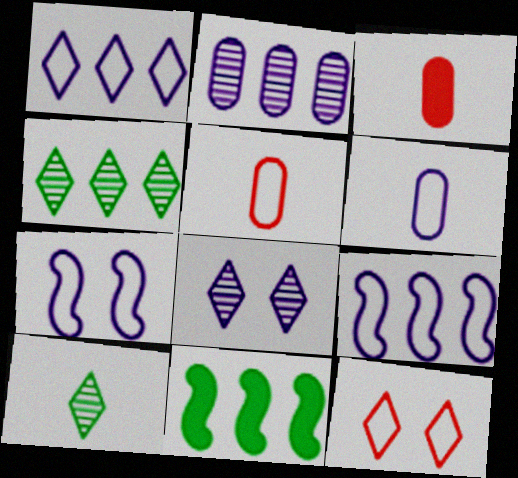[[1, 6, 7], 
[3, 4, 7], 
[5, 8, 11]]